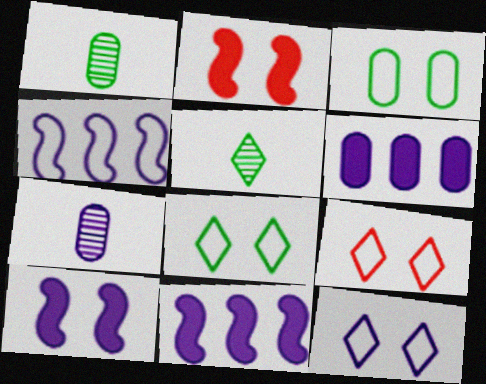[[1, 9, 11], 
[7, 11, 12], 
[8, 9, 12]]